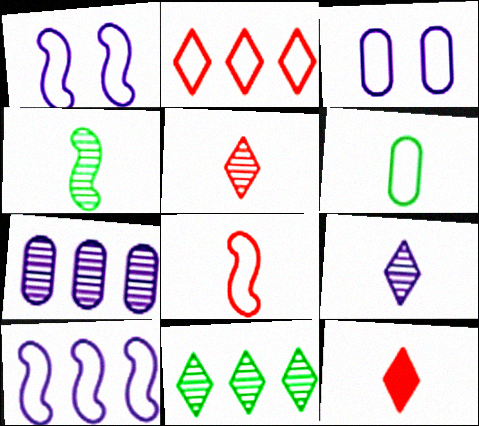[[1, 2, 6]]